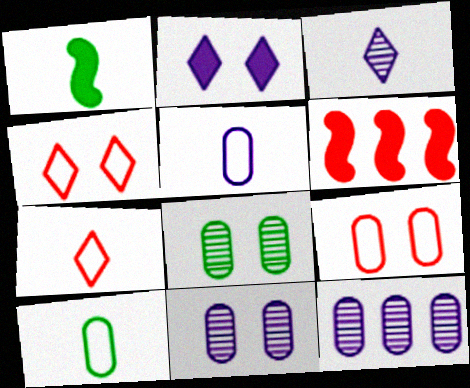[[1, 4, 12]]